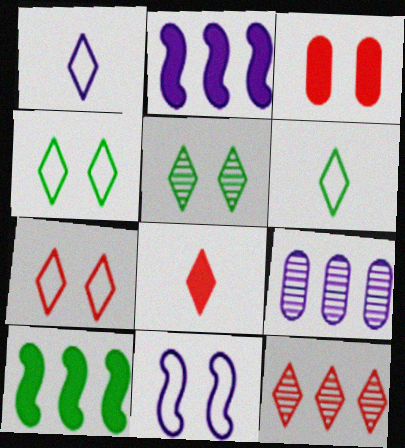[[3, 5, 11], 
[7, 8, 12]]